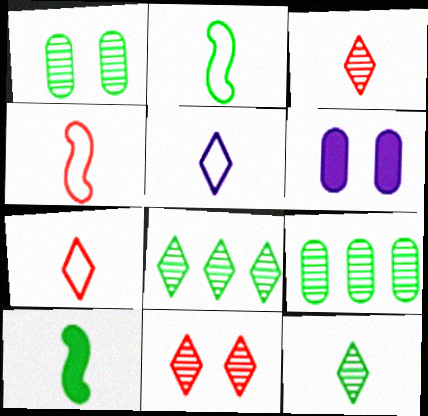[[4, 6, 8]]